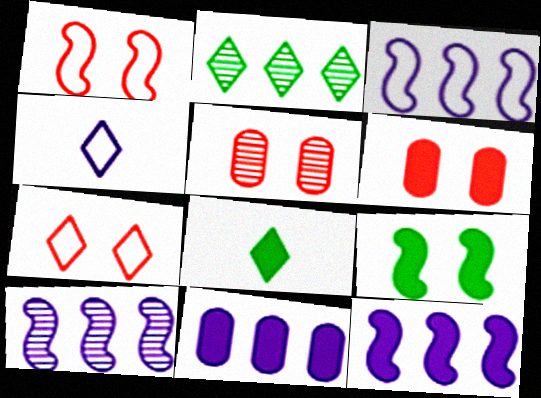[[3, 5, 8], 
[3, 10, 12], 
[6, 8, 12]]